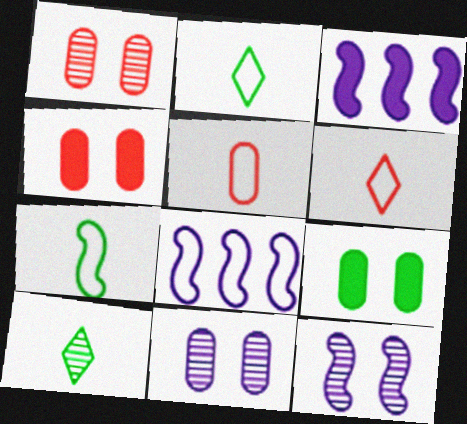[[1, 2, 3], 
[4, 8, 10]]